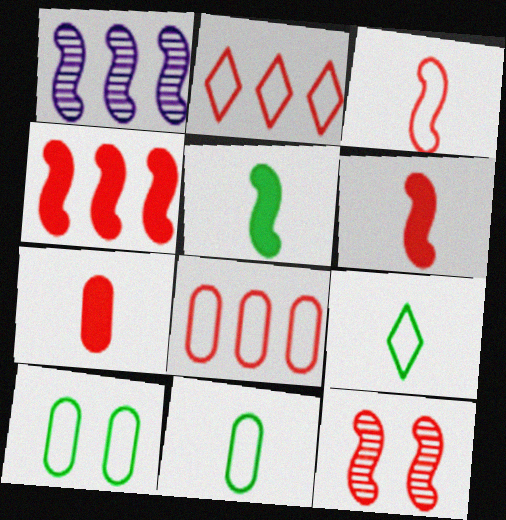[[2, 7, 12], 
[3, 4, 12]]